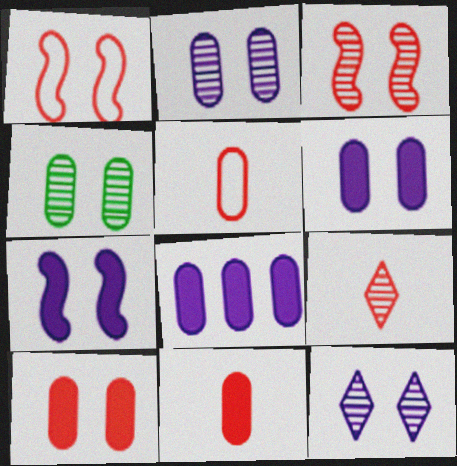[[3, 4, 12], 
[4, 5, 8]]